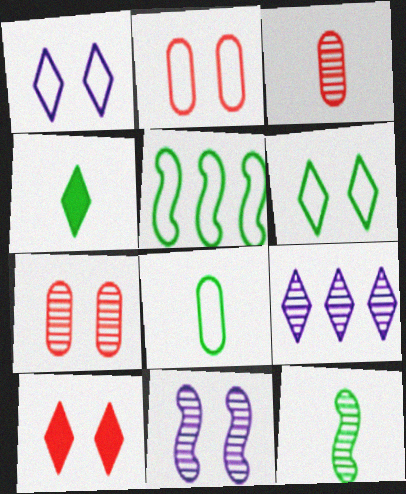[[4, 8, 12], 
[5, 6, 8], 
[7, 9, 12]]